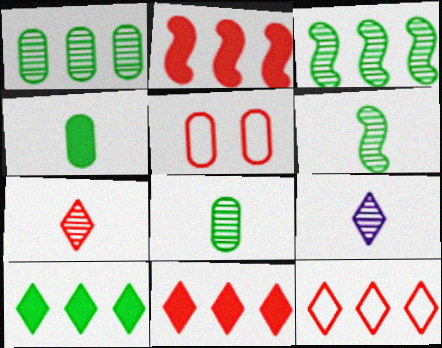[[2, 5, 7]]